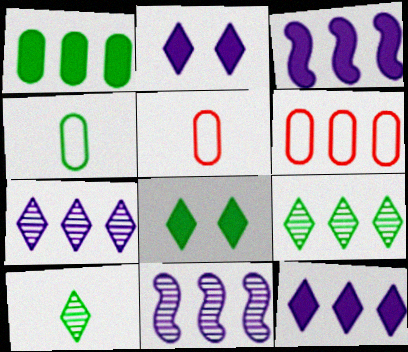[[3, 6, 9], 
[5, 8, 11]]